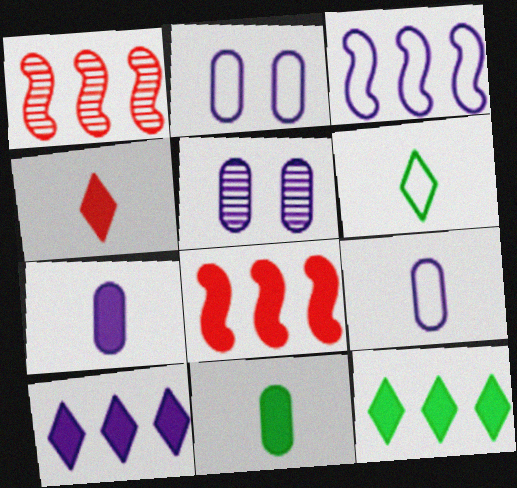[[5, 6, 8]]